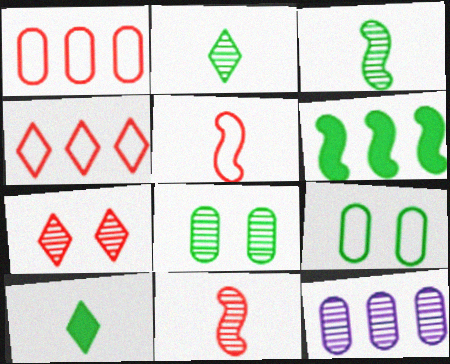[[2, 6, 9], 
[3, 7, 12], 
[4, 6, 12]]